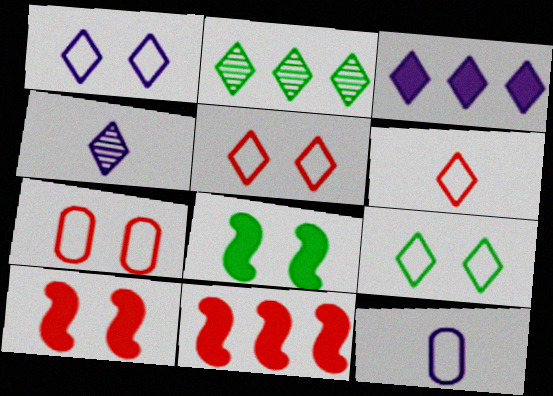[[1, 3, 4], 
[1, 5, 9], 
[2, 10, 12]]